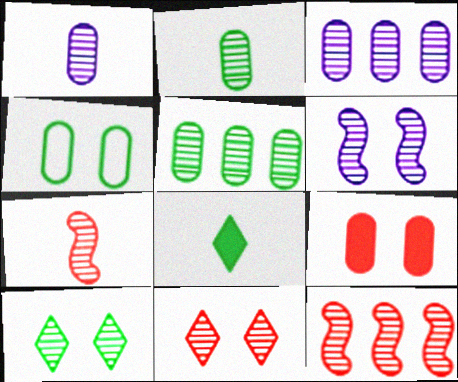[[1, 10, 12], 
[3, 7, 10]]